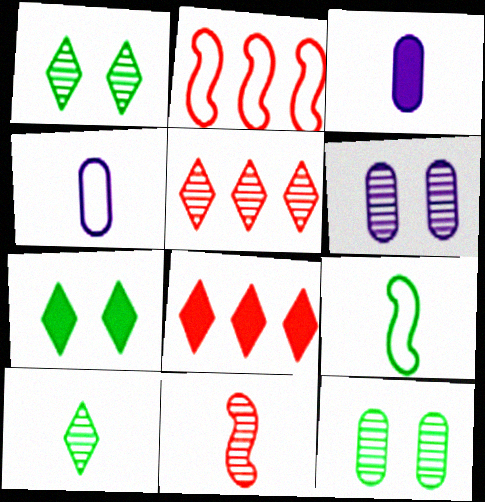[[1, 2, 3], 
[6, 8, 9]]